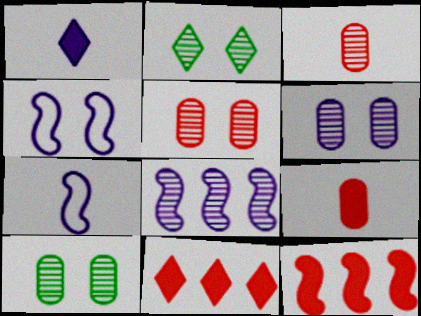[[2, 3, 8], 
[5, 6, 10], 
[7, 10, 11]]